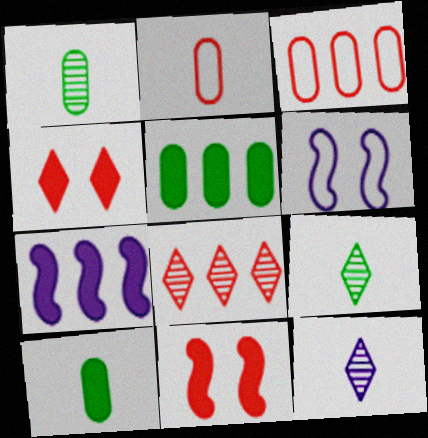[[2, 8, 11], 
[4, 7, 10], 
[6, 8, 10]]